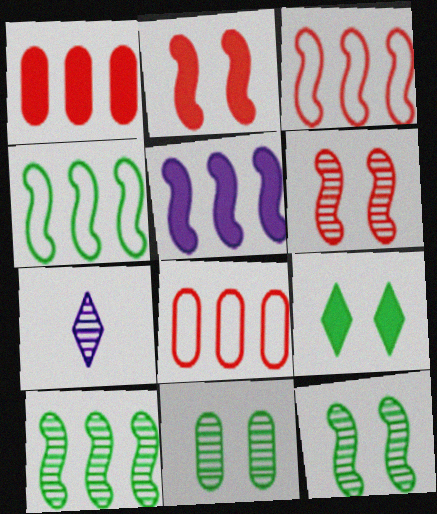[[3, 5, 10]]